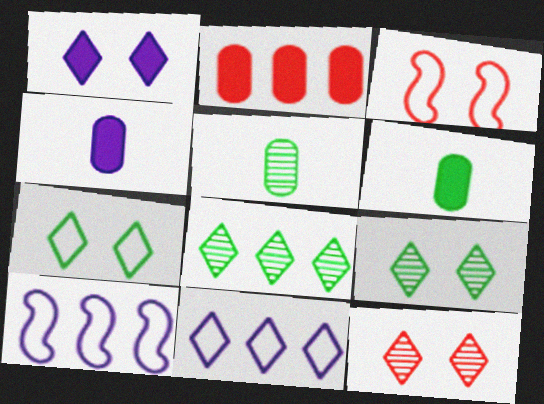[[1, 7, 12], 
[2, 8, 10], 
[3, 4, 8], 
[6, 10, 12]]